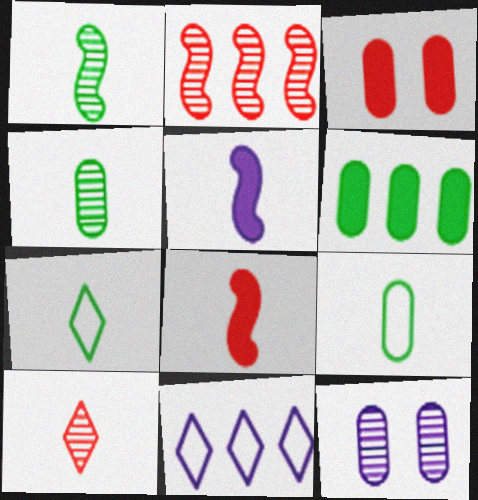[[1, 3, 11], 
[2, 6, 11], 
[5, 9, 10], 
[5, 11, 12]]